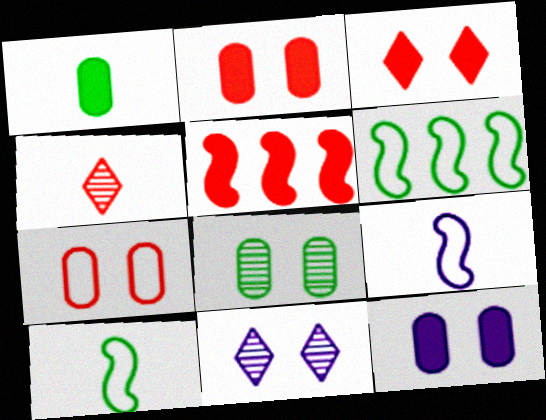[[1, 4, 9], 
[4, 5, 7], 
[4, 6, 12], 
[7, 8, 12]]